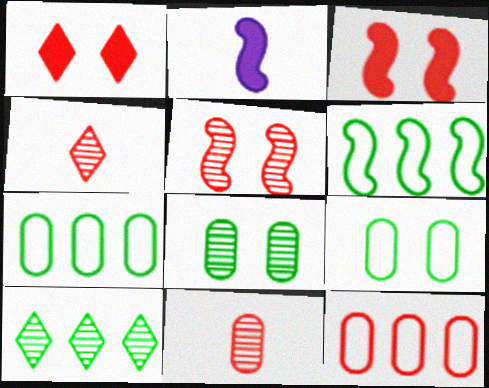[[2, 5, 6], 
[3, 4, 12]]